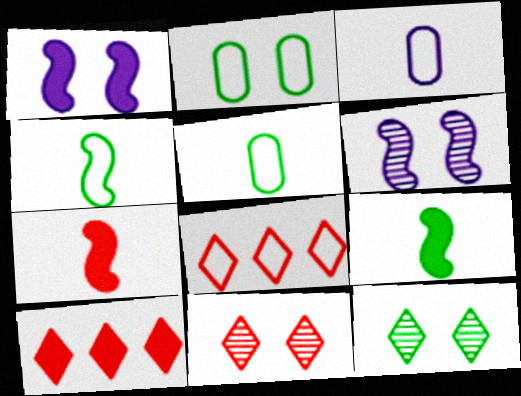[[1, 2, 11], 
[5, 6, 10]]